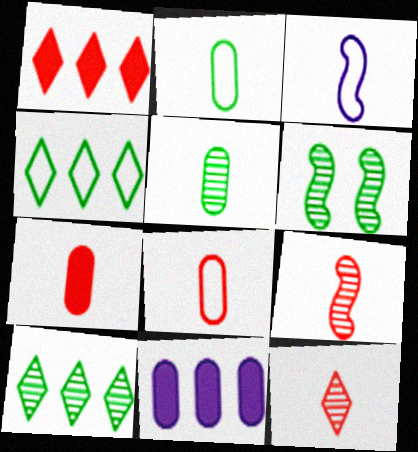[[5, 6, 10]]